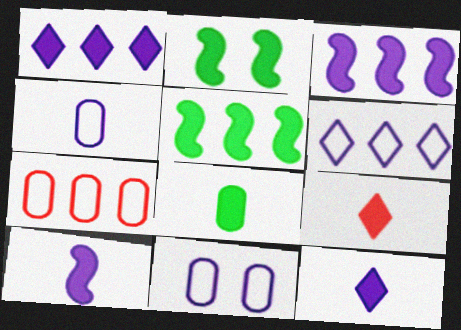[[8, 9, 10]]